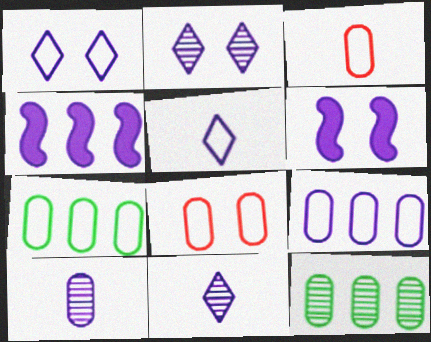[[1, 4, 10], 
[6, 9, 11]]